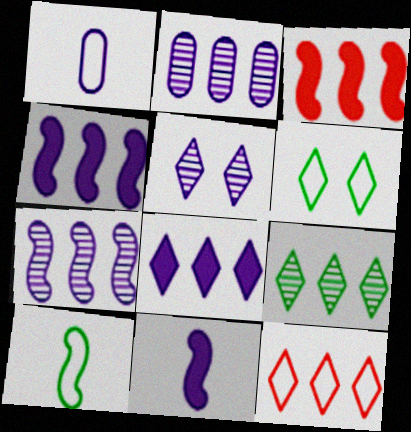[[1, 4, 5], 
[8, 9, 12]]